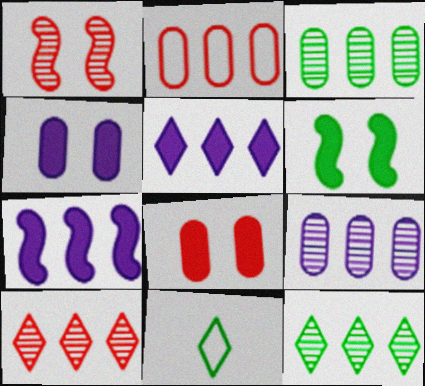[[2, 7, 12], 
[3, 6, 11]]